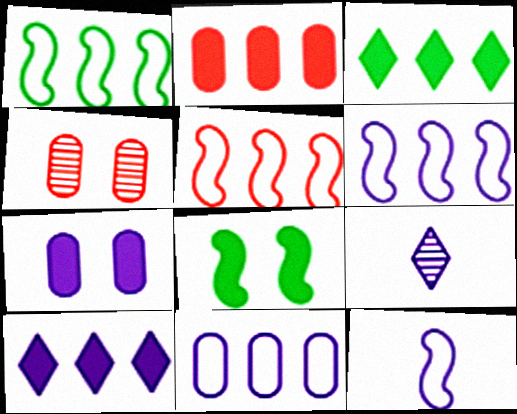[[1, 5, 6], 
[3, 4, 12], 
[6, 7, 9]]